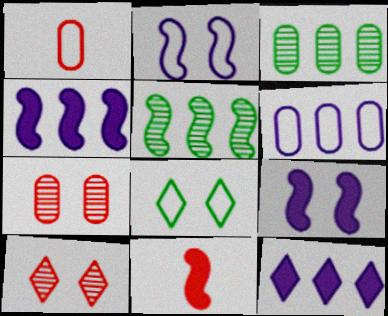[[2, 5, 11], 
[7, 8, 9]]